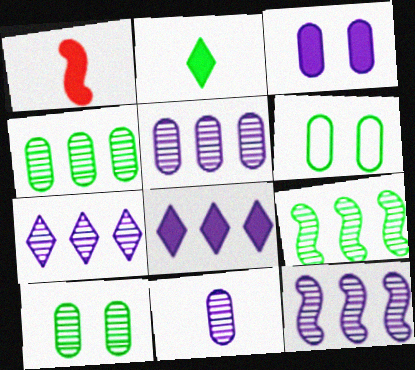[[1, 6, 7], 
[2, 6, 9], 
[5, 7, 12]]